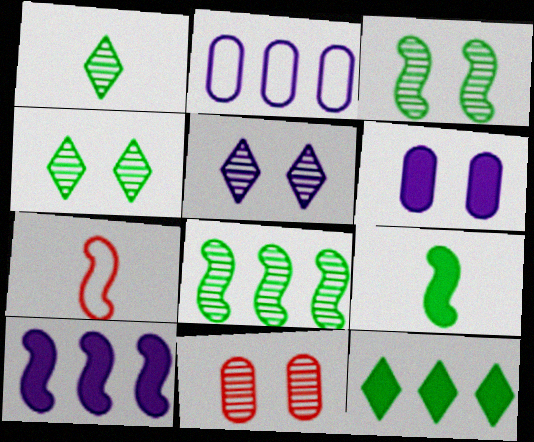[[3, 5, 11], 
[3, 7, 10]]